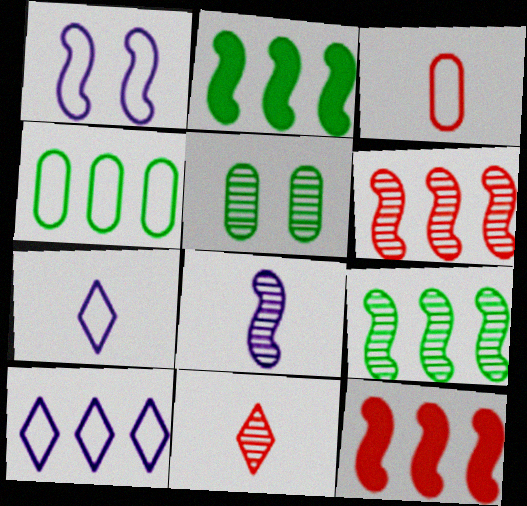[[5, 7, 12]]